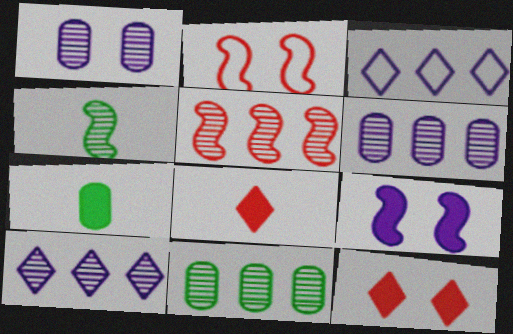[[2, 7, 10], 
[5, 10, 11]]